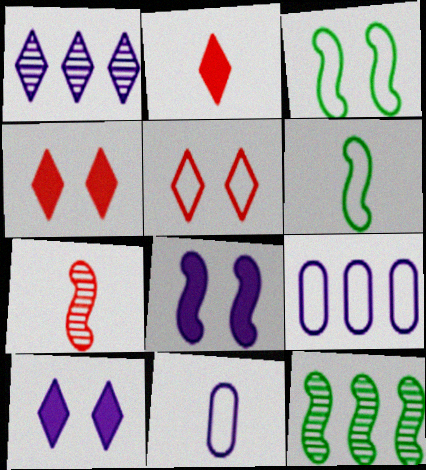[[1, 8, 11], 
[4, 11, 12], 
[5, 6, 9]]